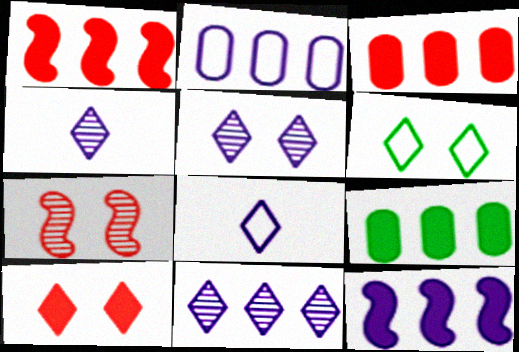[[2, 11, 12], 
[4, 5, 11], 
[5, 6, 10], 
[7, 8, 9]]